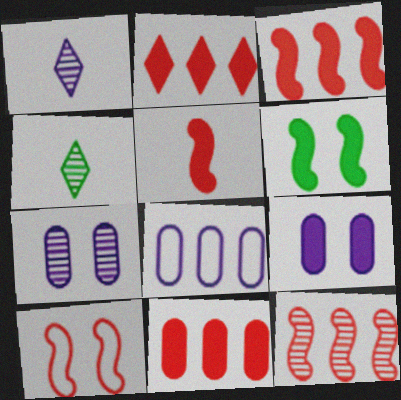[[2, 3, 11], 
[4, 7, 12], 
[5, 10, 12]]